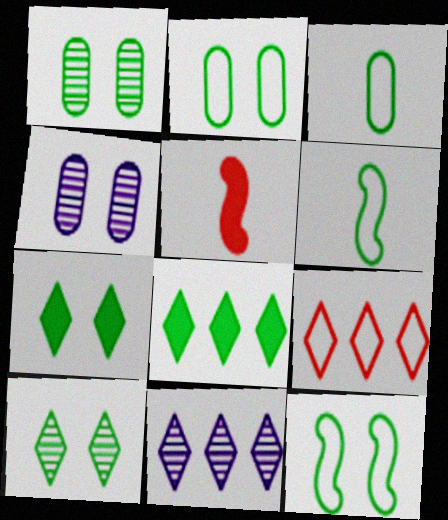[[1, 6, 8], 
[1, 7, 12], 
[2, 5, 11], 
[8, 9, 11]]